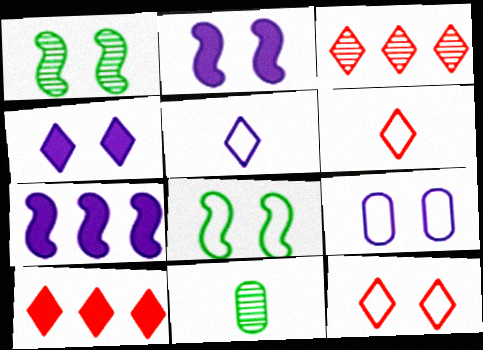[[7, 11, 12], 
[8, 9, 12]]